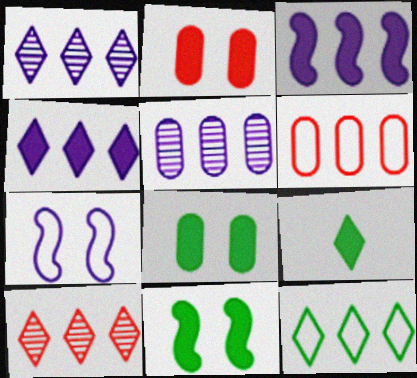[[2, 3, 9], 
[4, 10, 12]]